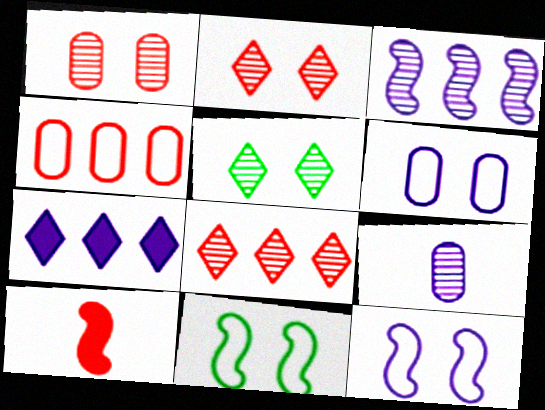[[2, 4, 10], 
[3, 10, 11], 
[7, 9, 12]]